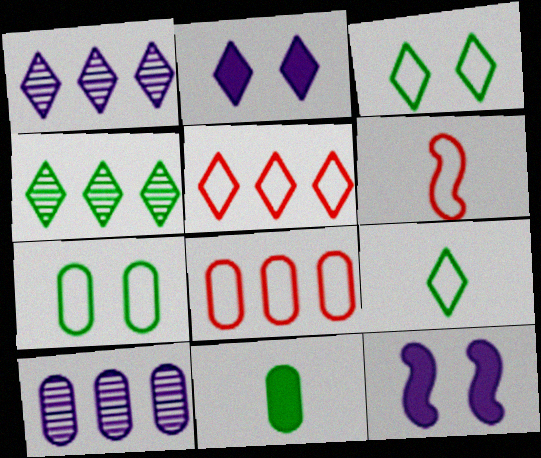[]